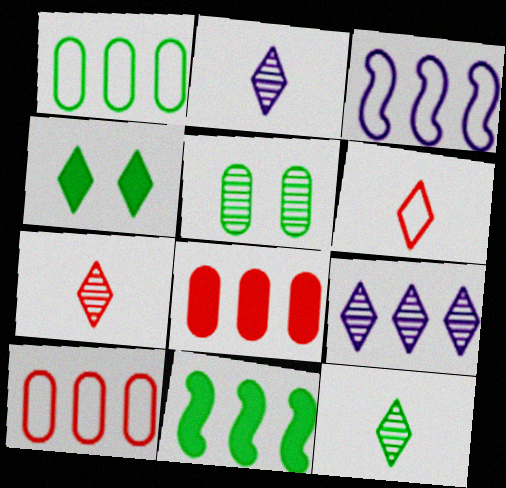[[2, 7, 12], 
[4, 6, 9], 
[9, 10, 11]]